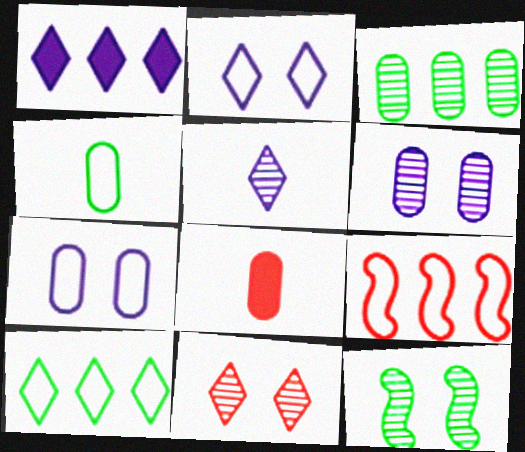[[1, 2, 5], 
[1, 3, 9], 
[2, 4, 9], 
[3, 7, 8], 
[6, 11, 12], 
[8, 9, 11]]